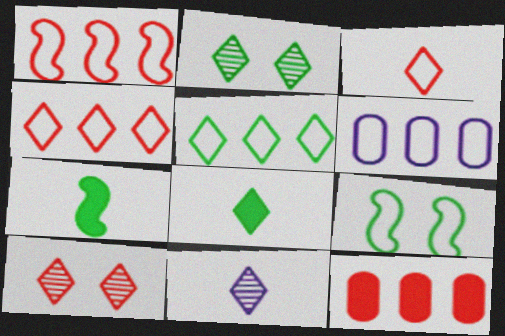[[1, 5, 6], 
[2, 5, 8], 
[3, 6, 9], 
[3, 8, 11], 
[6, 7, 10], 
[9, 11, 12]]